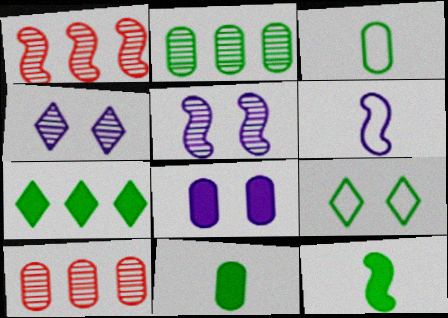[[2, 9, 12], 
[3, 8, 10]]